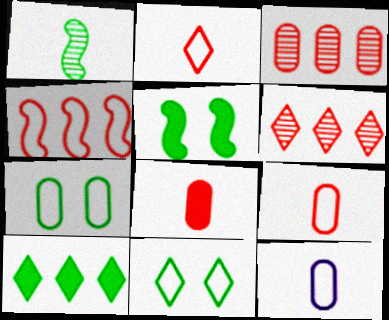[[1, 7, 10], 
[4, 11, 12], 
[5, 6, 12]]